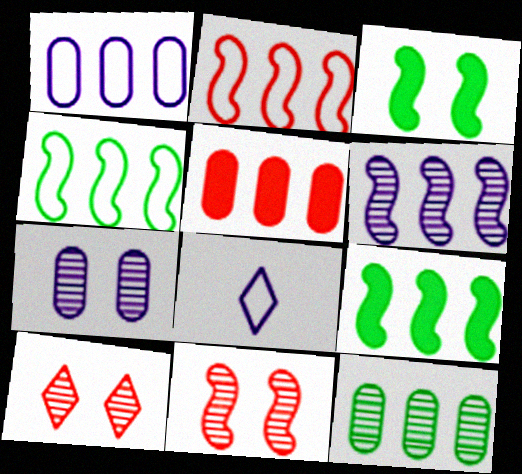[[1, 5, 12], 
[2, 6, 9]]